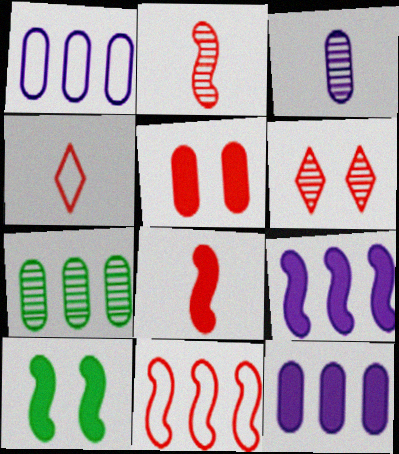[[8, 9, 10]]